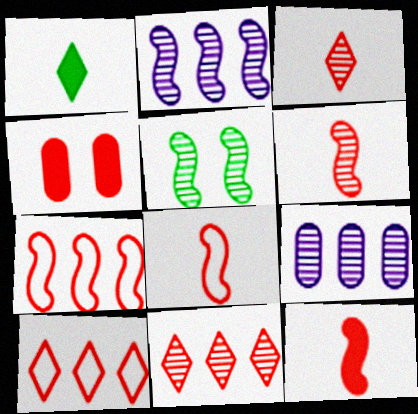[[2, 5, 6], 
[3, 4, 7], 
[3, 5, 9], 
[4, 6, 10], 
[4, 8, 11], 
[6, 8, 12]]